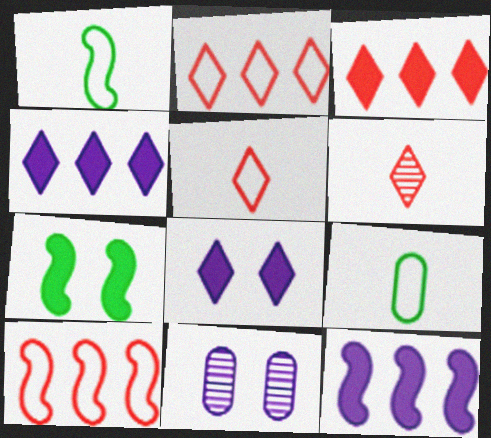[[1, 3, 11]]